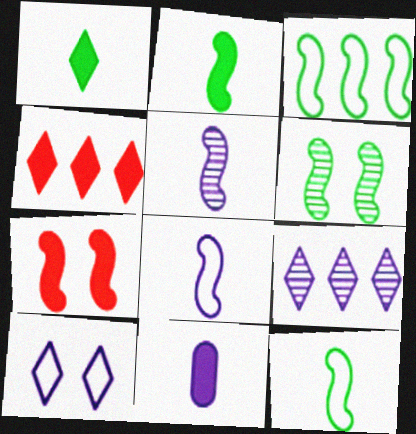[[2, 3, 6], 
[3, 5, 7]]